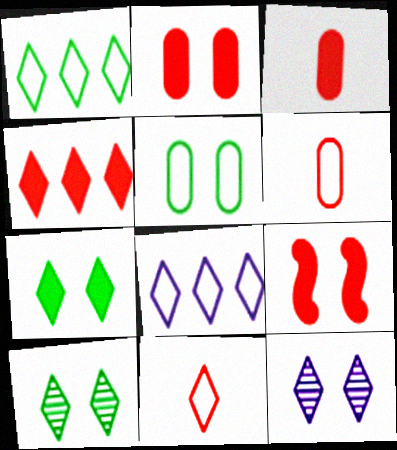[[3, 4, 9], 
[5, 9, 12]]